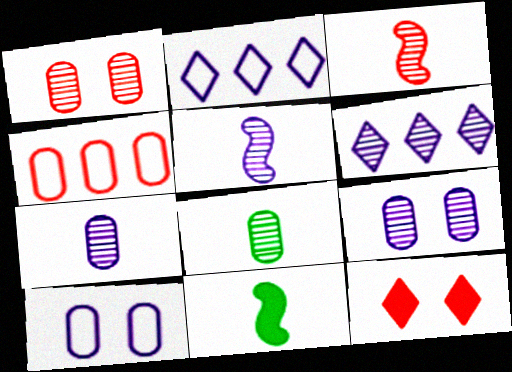[[1, 2, 11], 
[3, 4, 12], 
[5, 6, 9]]